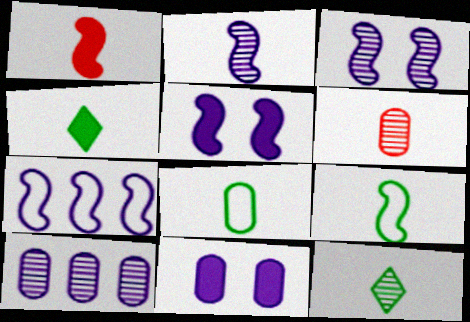[[1, 2, 9], 
[2, 5, 7], 
[2, 6, 12]]